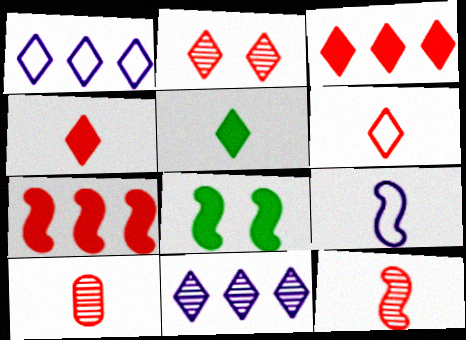[[1, 2, 5], 
[1, 8, 10], 
[2, 3, 6], 
[5, 9, 10]]